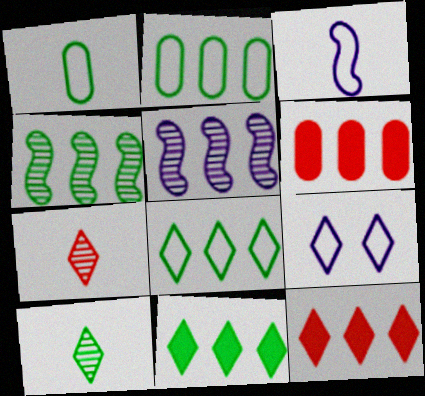[[2, 4, 11], 
[2, 5, 12], 
[5, 6, 8], 
[7, 9, 11], 
[9, 10, 12]]